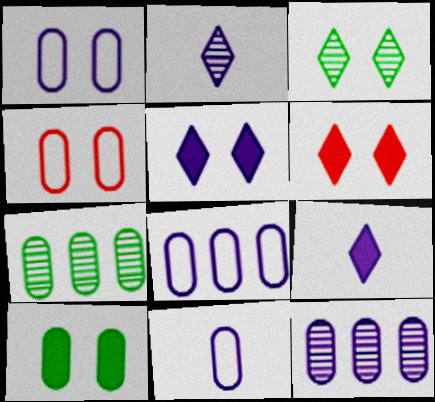[[1, 8, 11]]